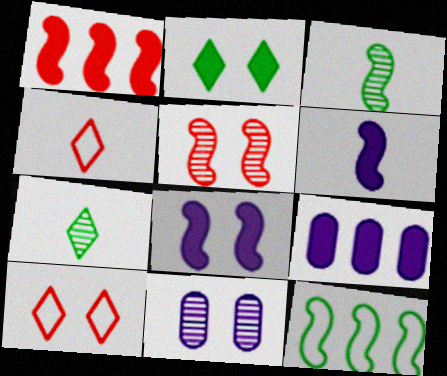[[3, 9, 10], 
[5, 6, 12]]